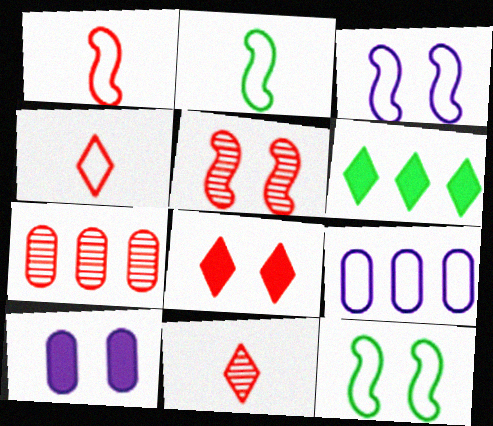[[1, 7, 8], 
[4, 9, 12], 
[5, 7, 11]]